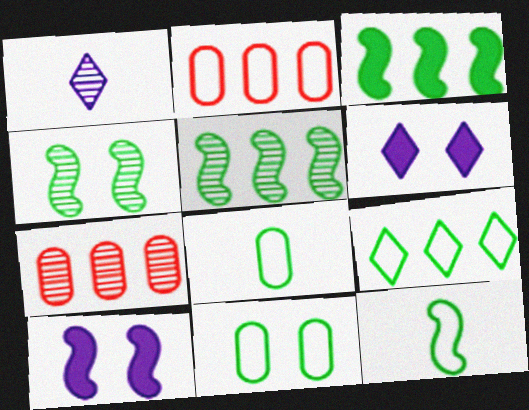[[1, 4, 7], 
[3, 4, 12], 
[6, 7, 12], 
[9, 11, 12]]